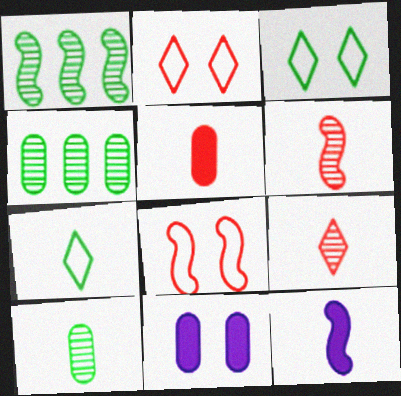[[1, 8, 12], 
[2, 4, 12]]